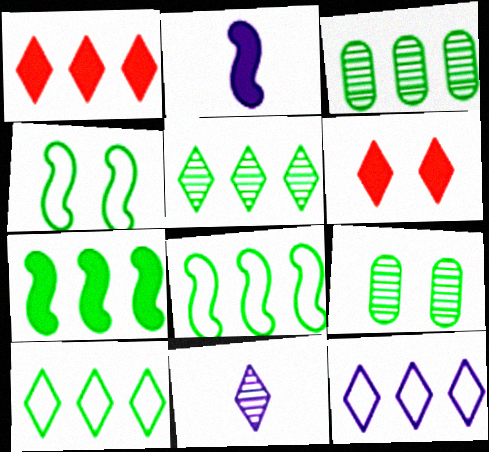[[1, 5, 12], 
[3, 7, 10], 
[6, 10, 11]]